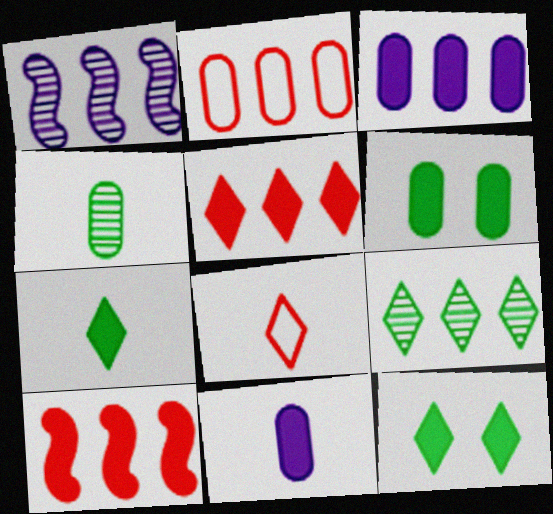[[1, 6, 8], 
[10, 11, 12]]